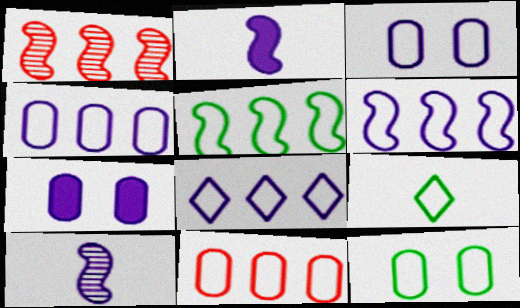[[1, 7, 9], 
[4, 6, 8], 
[5, 8, 11], 
[5, 9, 12], 
[7, 8, 10]]